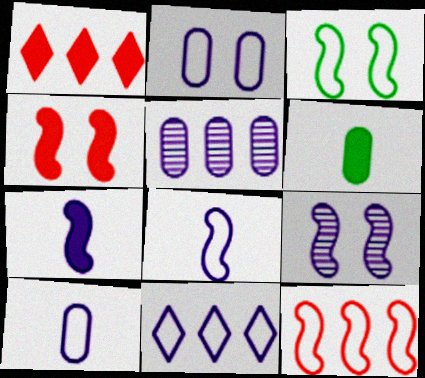[[2, 8, 11], 
[3, 4, 9], 
[3, 8, 12]]